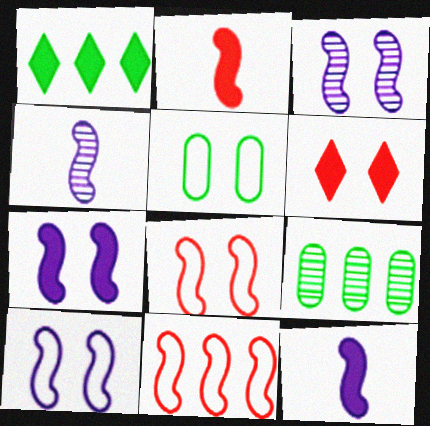[[3, 5, 6], 
[3, 7, 10]]